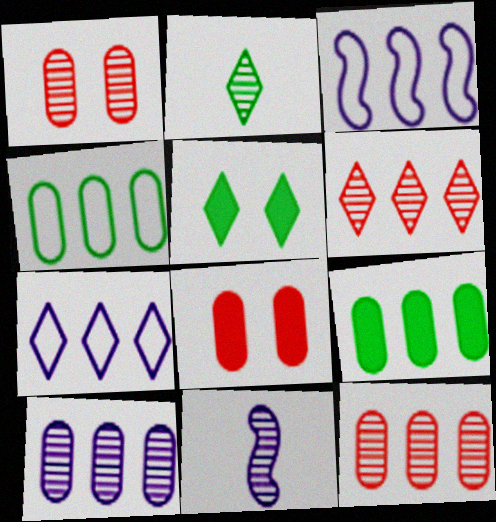[[2, 3, 8], 
[3, 6, 9]]